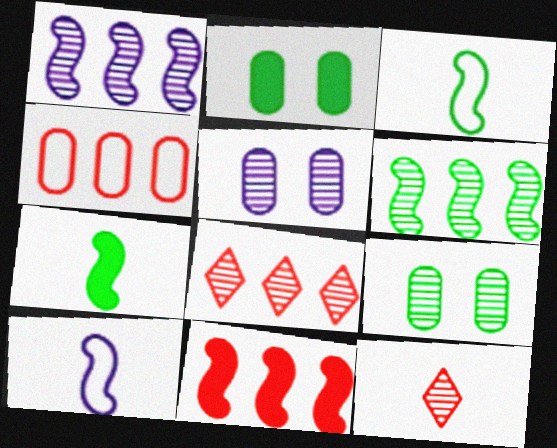[[1, 9, 12], 
[2, 8, 10], 
[4, 8, 11], 
[5, 6, 12]]